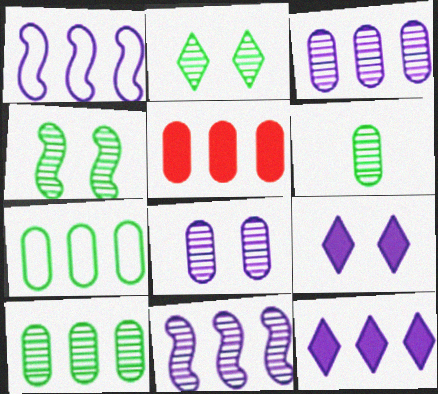[[1, 3, 12], 
[3, 5, 7]]